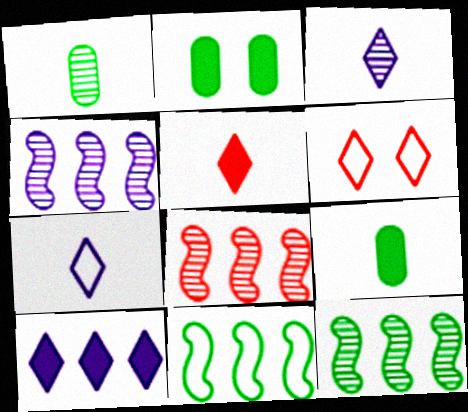[[2, 7, 8], 
[4, 6, 9], 
[4, 8, 12]]